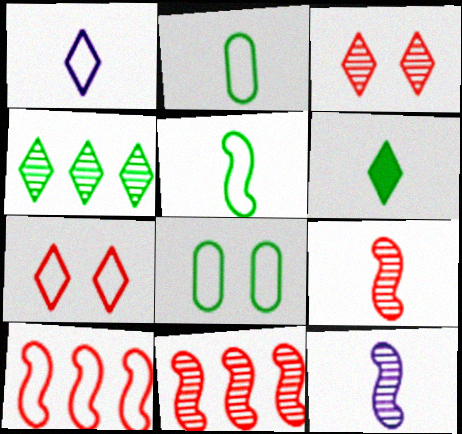[[1, 8, 10]]